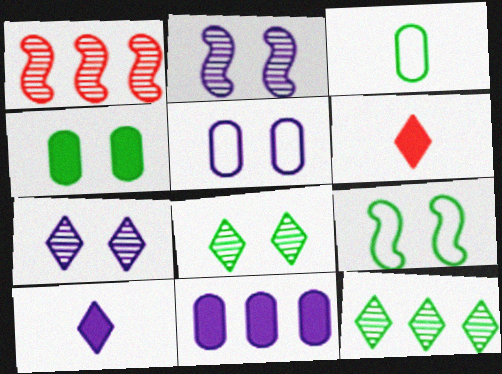[[4, 8, 9]]